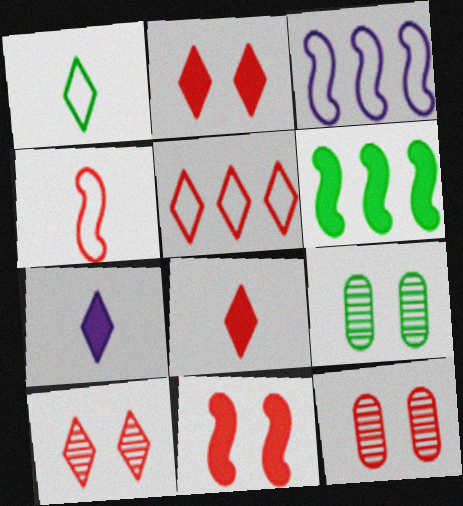[[1, 6, 9], 
[3, 8, 9], 
[5, 8, 10]]